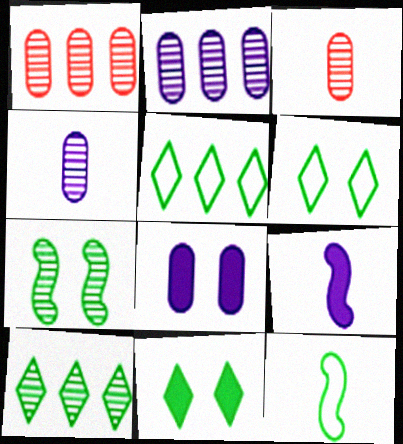[[1, 6, 9]]